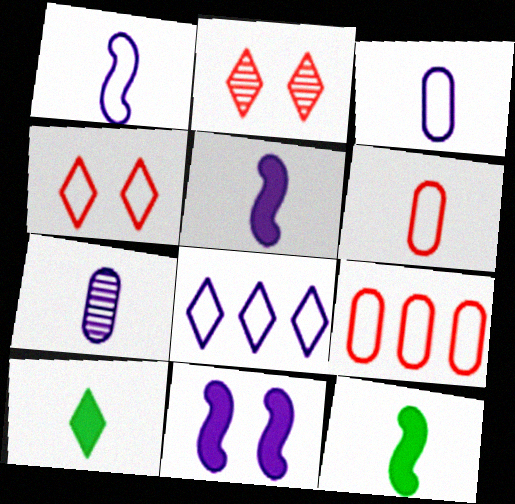[[2, 8, 10], 
[7, 8, 11]]